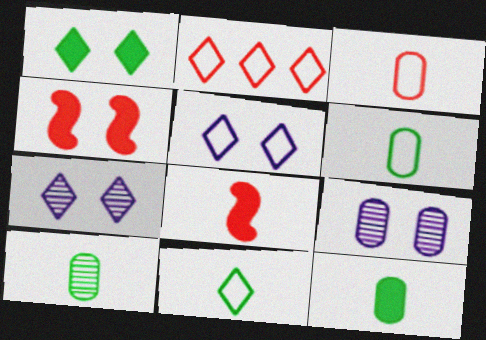[[2, 5, 11], 
[6, 10, 12]]